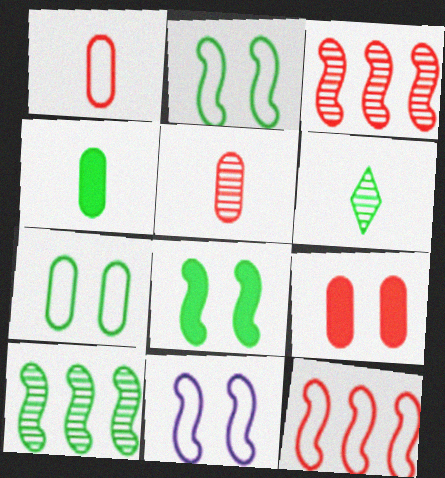[]